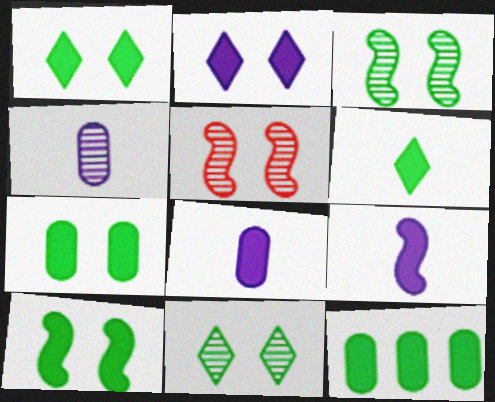[[1, 7, 10], 
[6, 10, 12]]